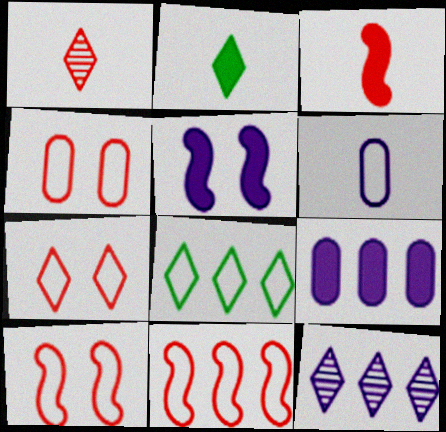[[2, 7, 12], 
[4, 7, 10], 
[5, 6, 12], 
[6, 8, 10]]